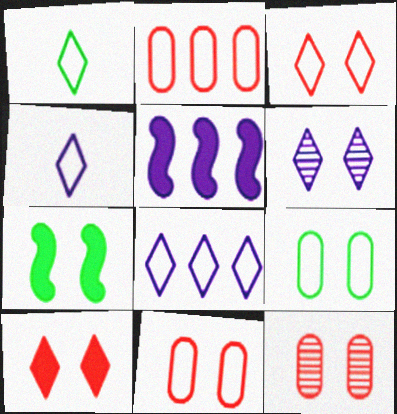[[1, 3, 8], 
[1, 5, 12], 
[6, 7, 11]]